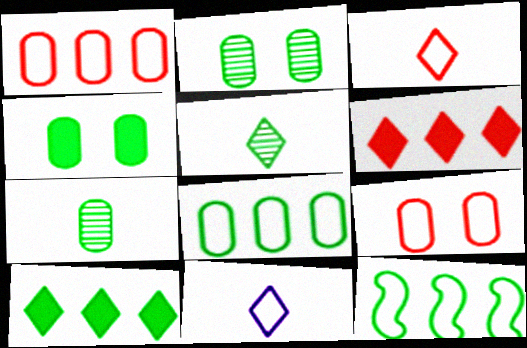[[4, 5, 12], 
[4, 7, 8], 
[9, 11, 12]]